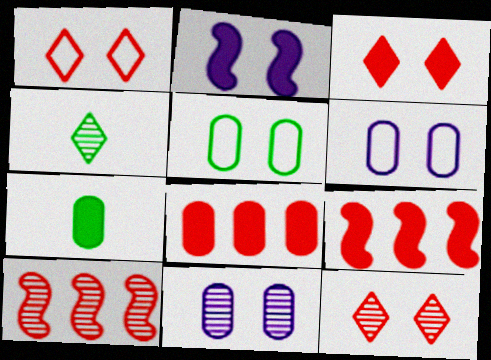[[1, 3, 12], 
[2, 5, 12], 
[4, 6, 9], 
[4, 10, 11]]